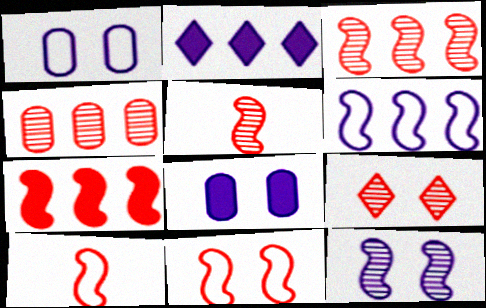[[4, 5, 9], 
[5, 7, 11]]